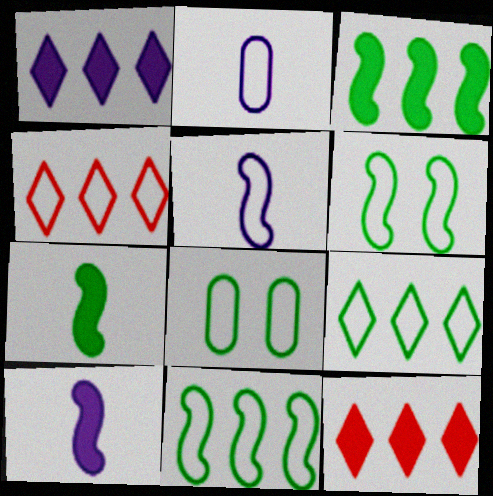[[2, 4, 6], 
[4, 5, 8]]